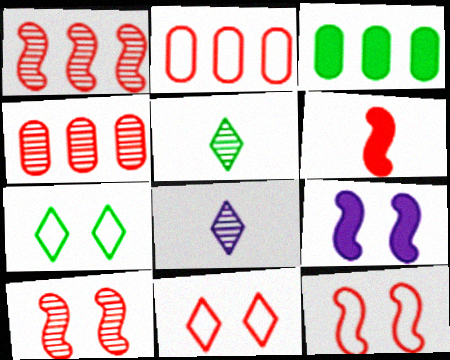[[1, 6, 12], 
[2, 5, 9], 
[3, 8, 12], 
[4, 6, 11]]